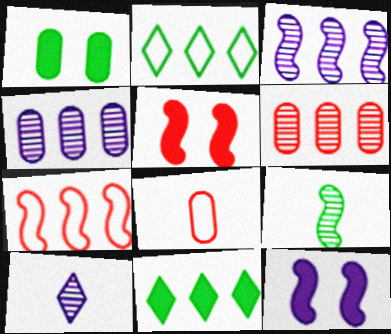[[1, 2, 9], 
[1, 4, 8], 
[1, 7, 10], 
[4, 7, 11], 
[7, 9, 12]]